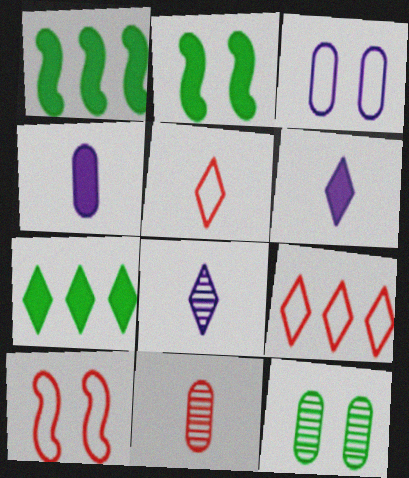[]